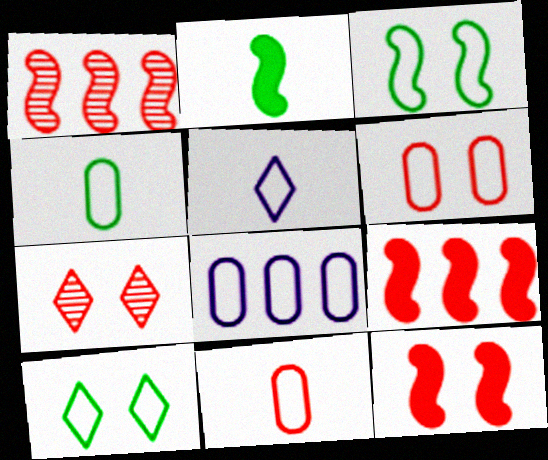[[2, 7, 8], 
[4, 6, 8], 
[6, 7, 12], 
[7, 9, 11]]